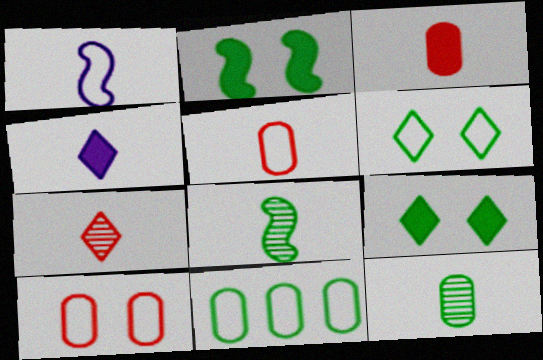[[4, 5, 8], 
[8, 9, 11]]